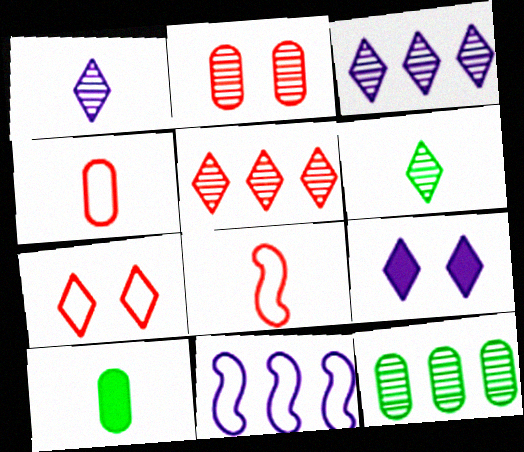[[1, 8, 10], 
[8, 9, 12]]